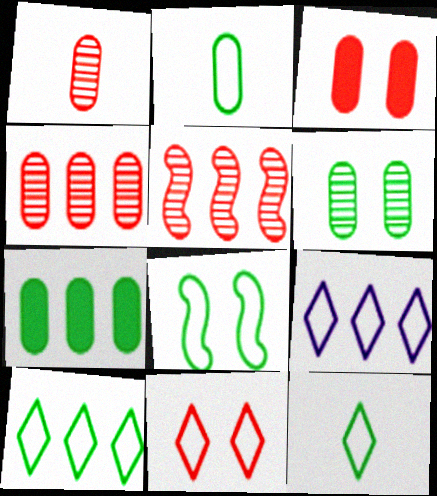[[2, 6, 7], 
[2, 8, 10], 
[5, 7, 9], 
[9, 11, 12]]